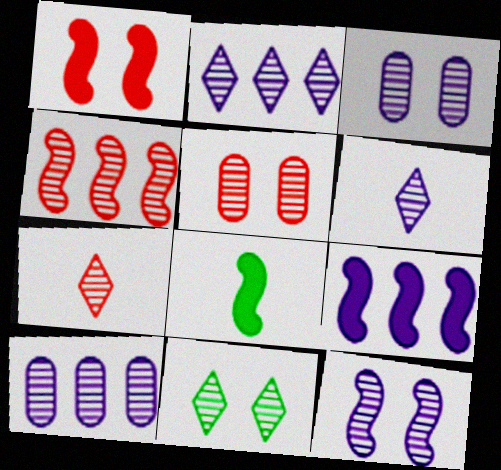[[1, 8, 9], 
[2, 7, 11], 
[4, 5, 7], 
[5, 11, 12], 
[6, 10, 12]]